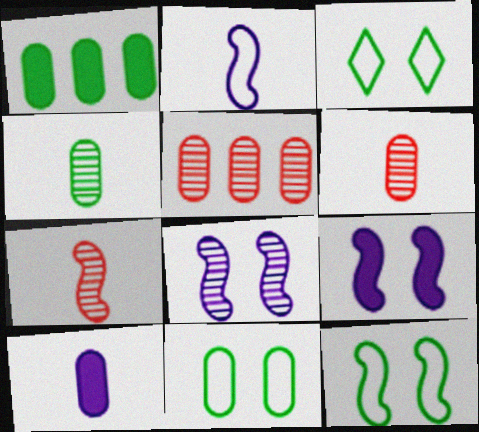[[1, 4, 11], 
[3, 11, 12], 
[5, 10, 11]]